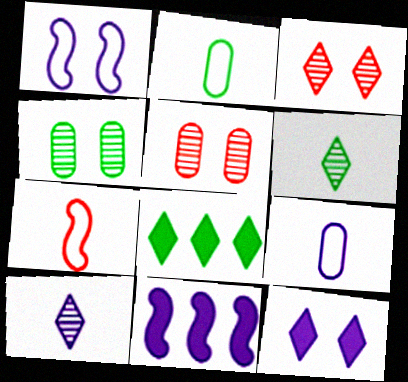[[2, 3, 11]]